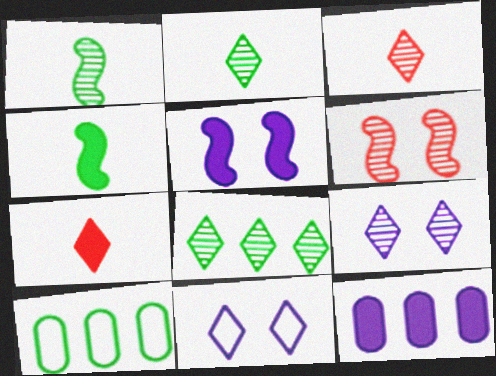[[3, 5, 10], 
[3, 8, 9], 
[7, 8, 11]]